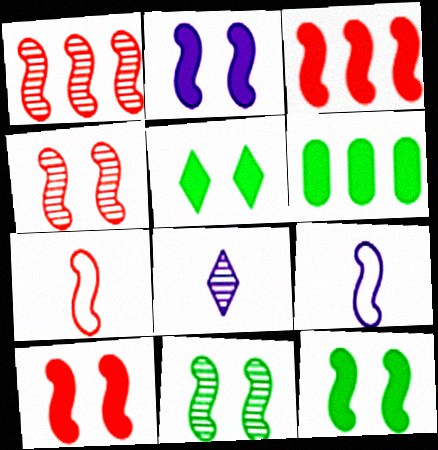[[1, 7, 10], 
[1, 9, 12], 
[2, 10, 12], 
[3, 4, 7], 
[3, 9, 11]]